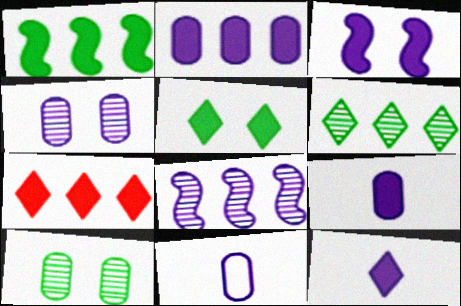[[1, 2, 7], 
[2, 3, 12], 
[2, 4, 11], 
[5, 7, 12]]